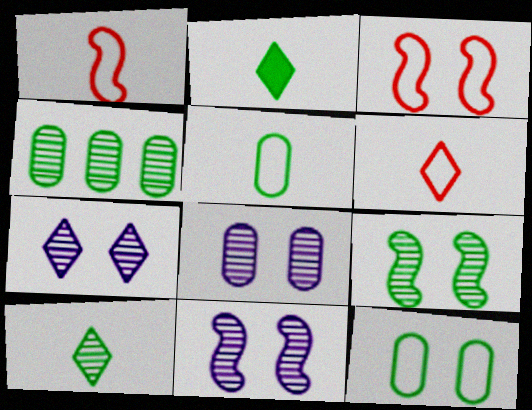[[4, 9, 10], 
[7, 8, 11]]